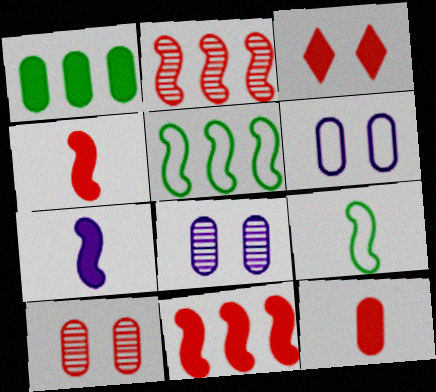[[1, 3, 7], 
[3, 11, 12]]